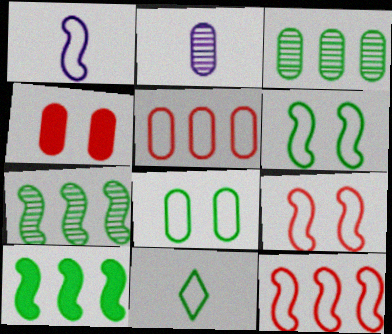[[1, 6, 12]]